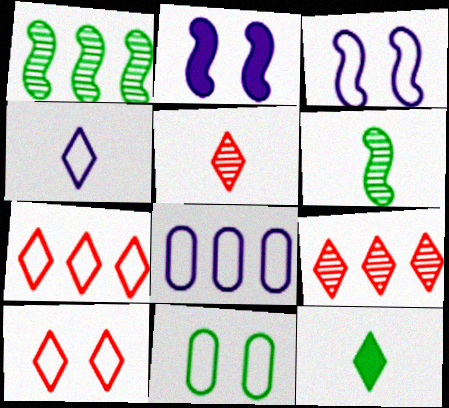[[1, 11, 12], 
[3, 4, 8], 
[3, 10, 11], 
[4, 5, 12]]